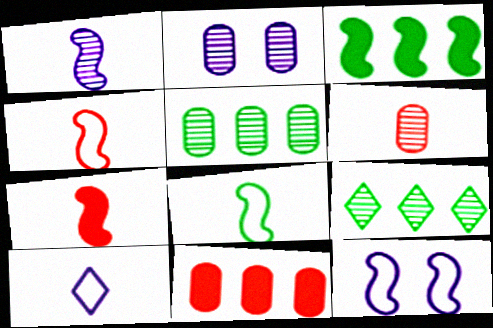[[1, 7, 8], 
[2, 5, 6]]